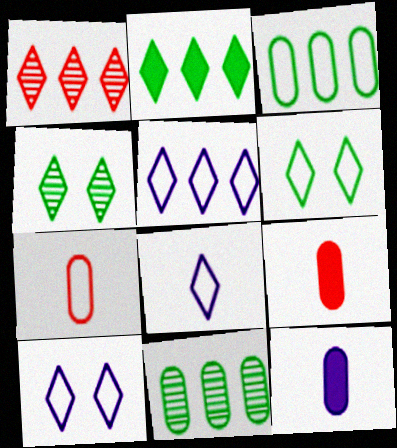[[1, 2, 5], 
[5, 8, 10]]